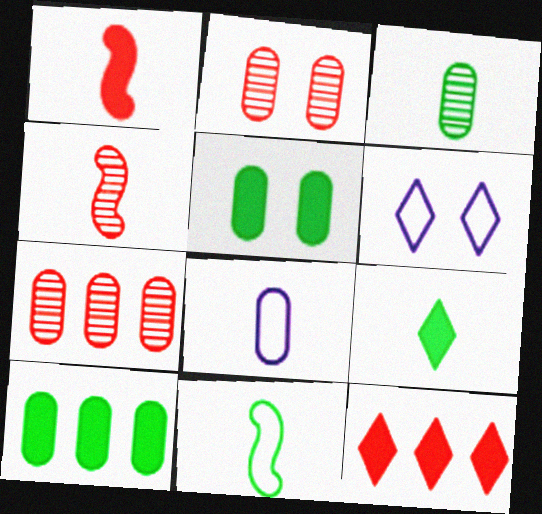[[2, 8, 10], 
[3, 9, 11], 
[4, 6, 10], 
[4, 8, 9], 
[5, 7, 8]]